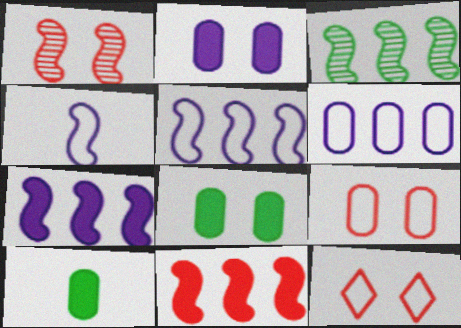[[3, 5, 11]]